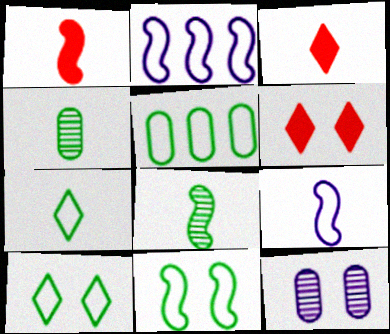[[1, 8, 9], 
[2, 4, 6], 
[3, 4, 9], 
[5, 7, 11], 
[6, 11, 12]]